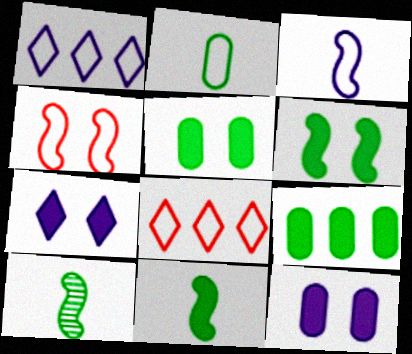[[1, 2, 4], 
[8, 10, 12]]